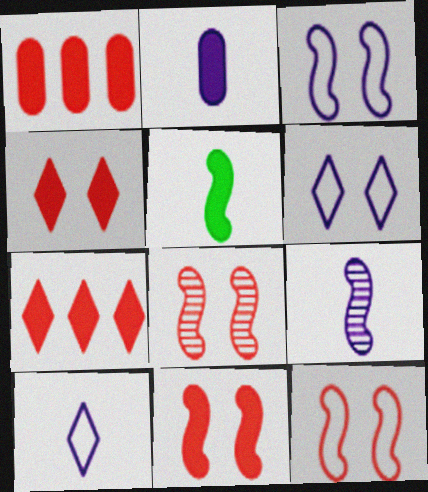[[2, 9, 10], 
[8, 11, 12]]